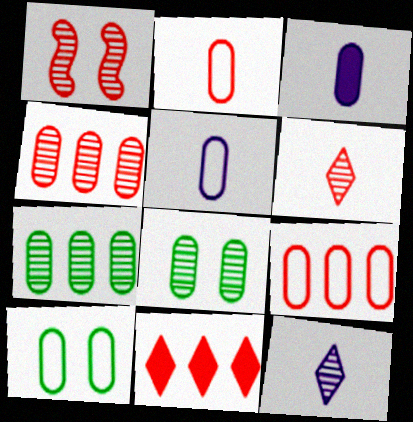[[1, 2, 11], 
[1, 4, 6], 
[1, 7, 12], 
[3, 4, 10], 
[3, 8, 9], 
[5, 9, 10]]